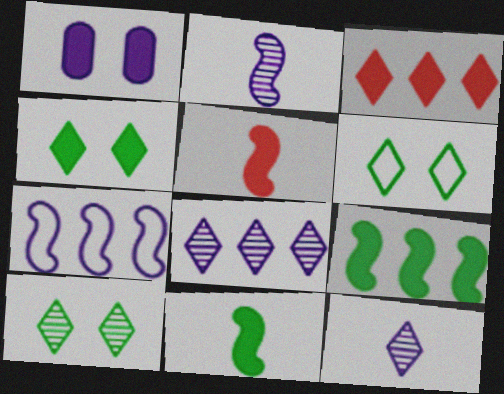[[1, 3, 11], 
[1, 7, 12], 
[3, 6, 12], 
[4, 6, 10]]